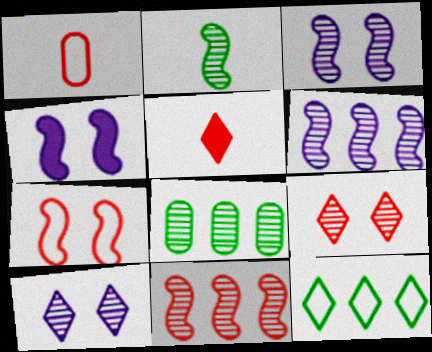[[2, 3, 11], 
[5, 10, 12]]